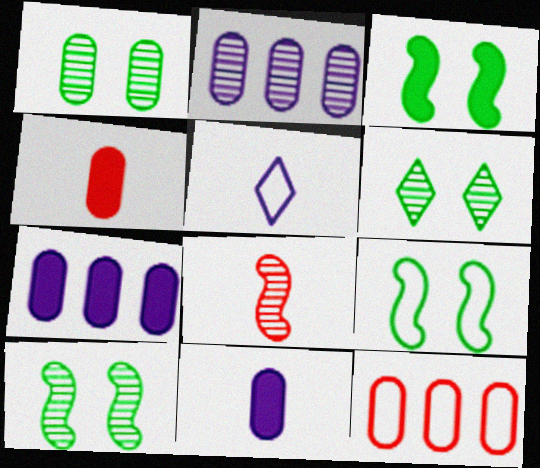[[1, 6, 10], 
[1, 11, 12], 
[2, 6, 8], 
[3, 9, 10], 
[5, 9, 12]]